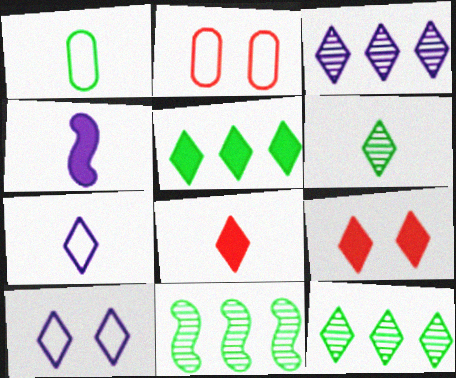[[2, 4, 12], 
[6, 7, 8], 
[7, 9, 12], 
[8, 10, 12]]